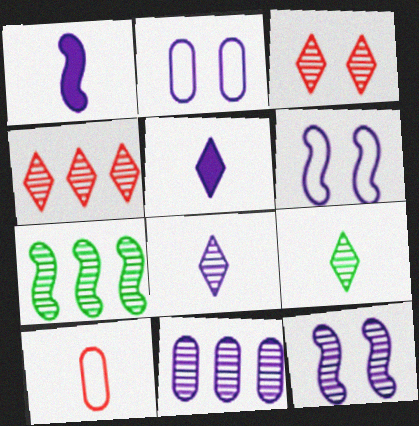[[1, 9, 10], 
[4, 7, 11], 
[5, 6, 11], 
[8, 11, 12]]